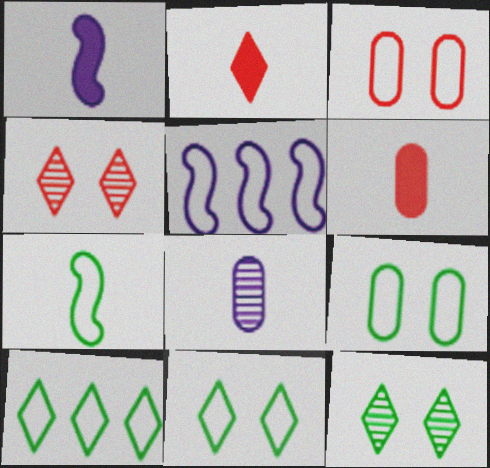[[2, 7, 8], 
[5, 6, 12], 
[7, 9, 10]]